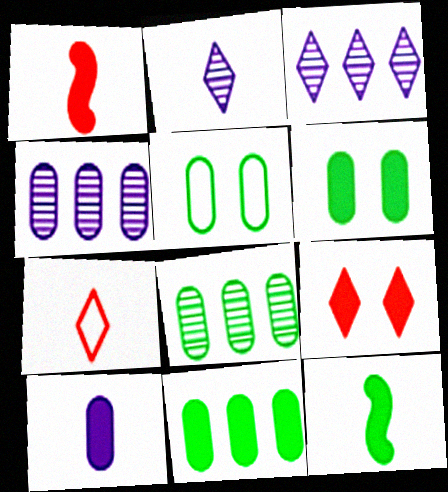[[1, 3, 5]]